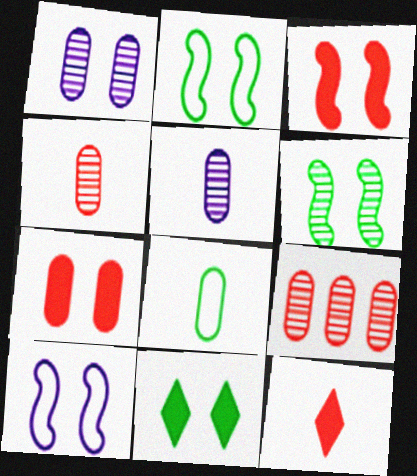[[3, 6, 10]]